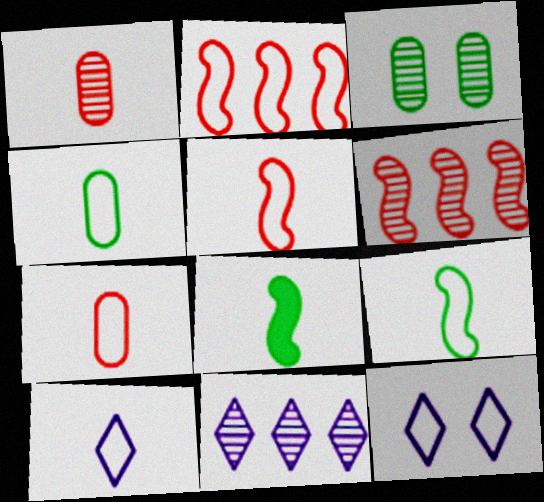[[1, 8, 10], 
[2, 4, 12], 
[4, 5, 10], 
[7, 9, 10]]